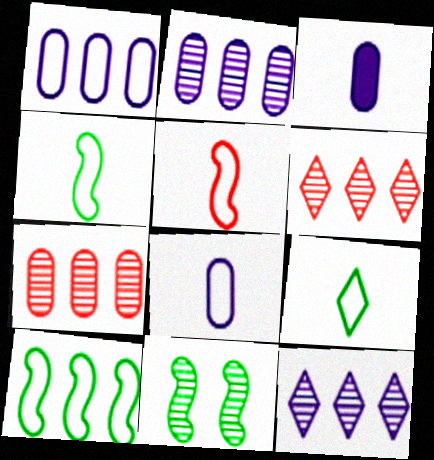[[5, 8, 9]]